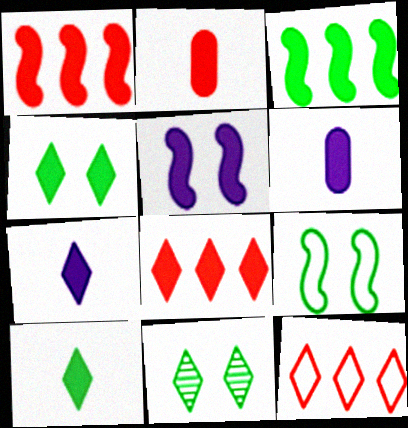[[1, 4, 6], 
[4, 7, 8], 
[7, 11, 12]]